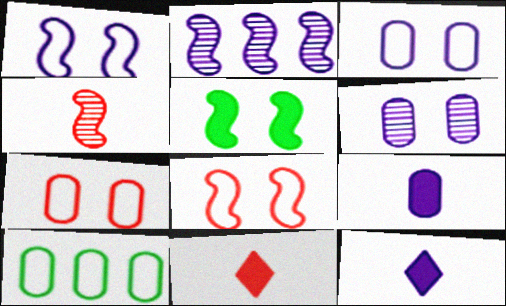[[2, 3, 12]]